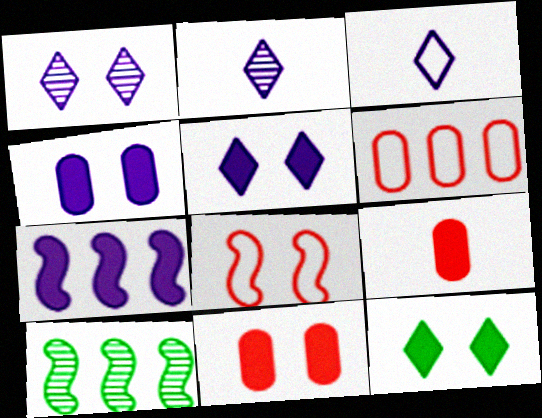[[3, 10, 11], 
[7, 9, 12]]